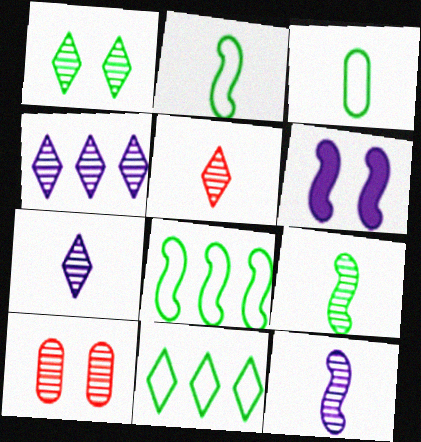[[1, 4, 5], 
[4, 9, 10]]